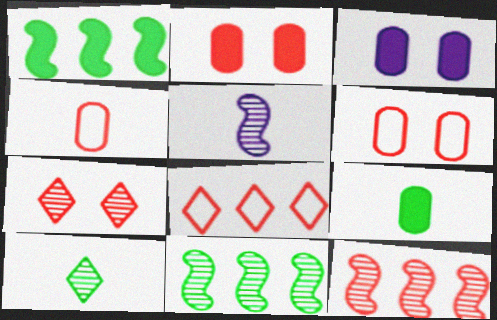[]